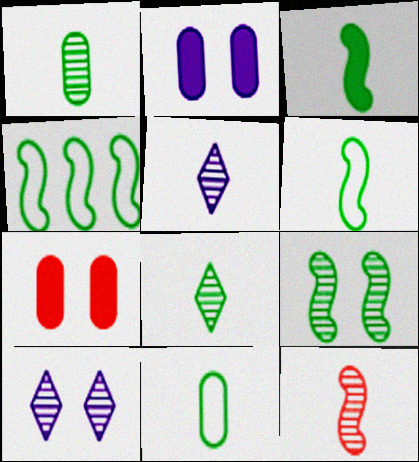[[1, 5, 12], 
[3, 4, 9], 
[3, 8, 11], 
[4, 5, 7]]